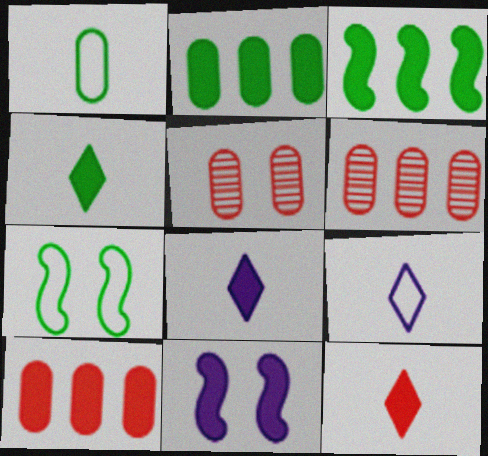[[2, 11, 12], 
[3, 5, 9], 
[4, 8, 12], 
[4, 10, 11], 
[6, 7, 8]]